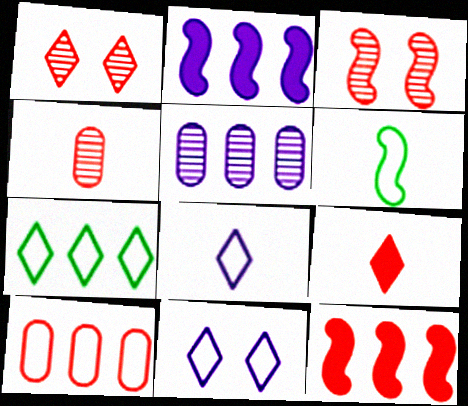[[2, 3, 6], 
[3, 9, 10], 
[5, 7, 12], 
[6, 10, 11]]